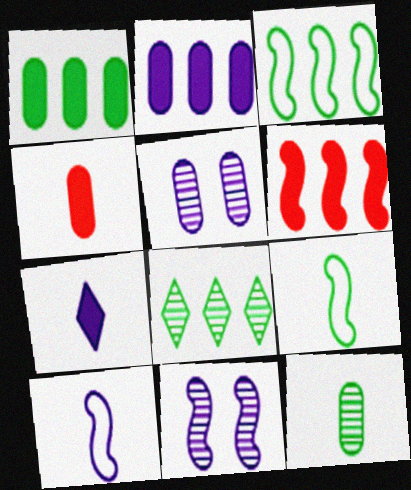[[1, 3, 8], 
[6, 9, 11]]